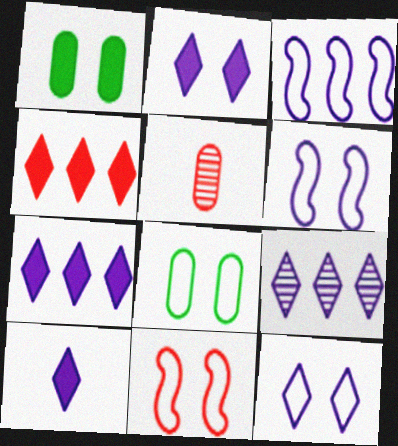[[2, 7, 10], 
[4, 5, 11], 
[8, 11, 12], 
[9, 10, 12]]